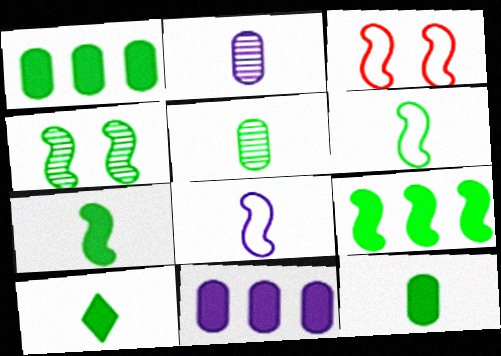[[4, 6, 9], 
[5, 6, 10], 
[7, 10, 12]]